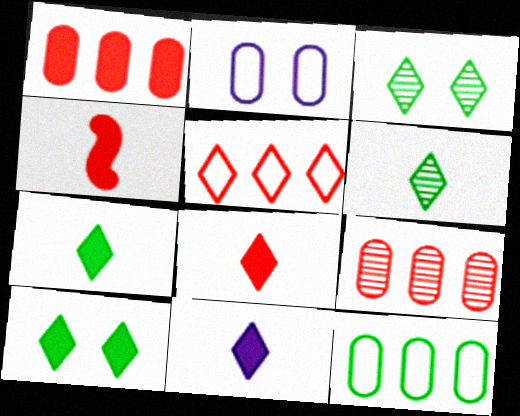[[3, 5, 11], 
[7, 8, 11]]